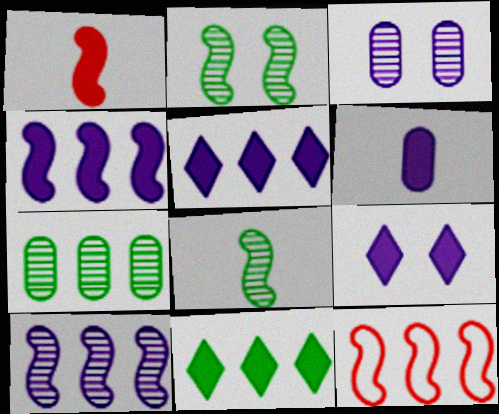[[4, 6, 9], 
[5, 7, 12]]